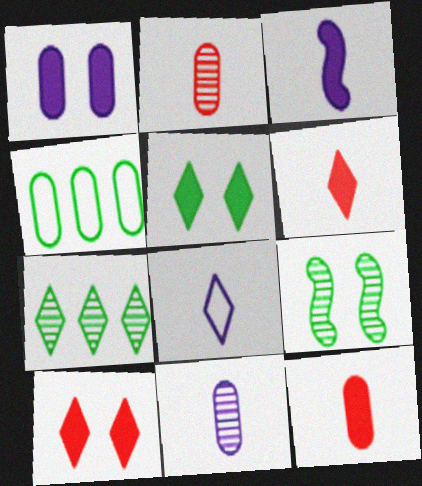[[1, 2, 4], 
[3, 8, 11], 
[7, 8, 10]]